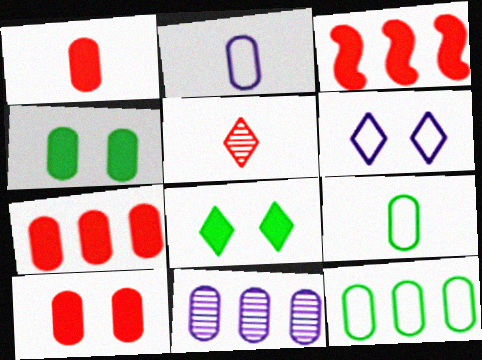[[1, 7, 10], 
[7, 11, 12], 
[9, 10, 11]]